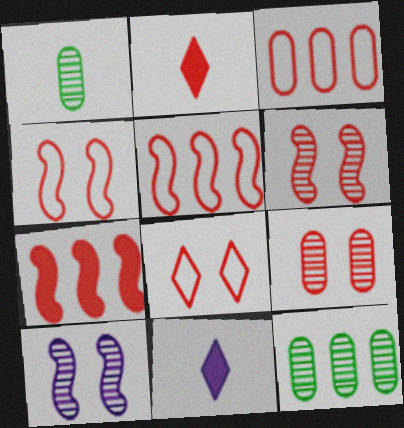[[2, 3, 6], 
[2, 5, 9], 
[4, 11, 12]]